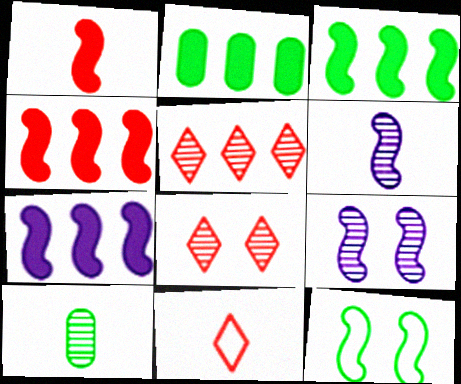[[2, 9, 11], 
[3, 4, 7], 
[4, 6, 12], 
[5, 9, 10]]